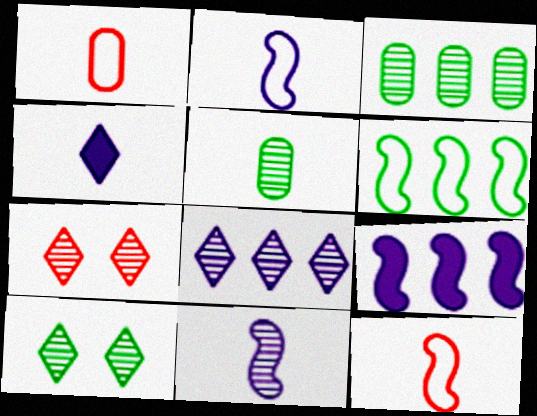[[1, 9, 10], 
[3, 7, 11], 
[4, 5, 12]]